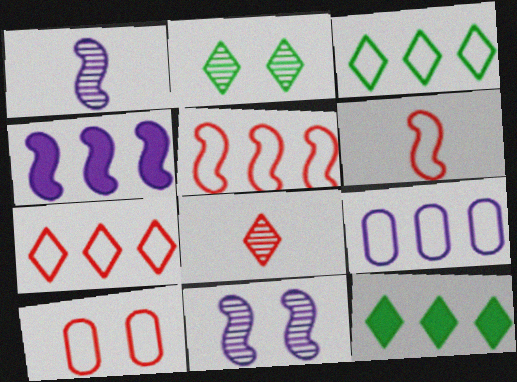[[1, 10, 12], 
[3, 5, 9], 
[6, 7, 10]]